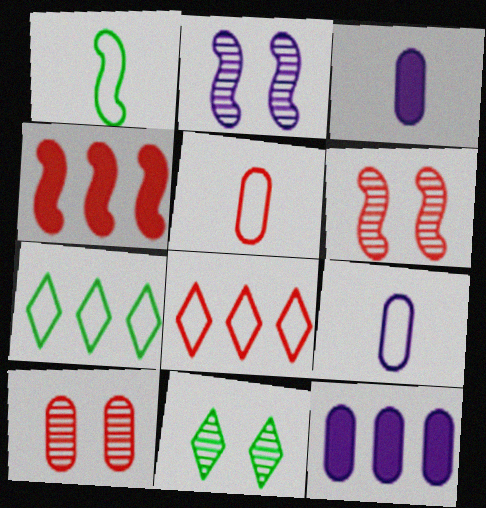[[1, 2, 4], 
[2, 10, 11], 
[3, 6, 7], 
[4, 9, 11]]